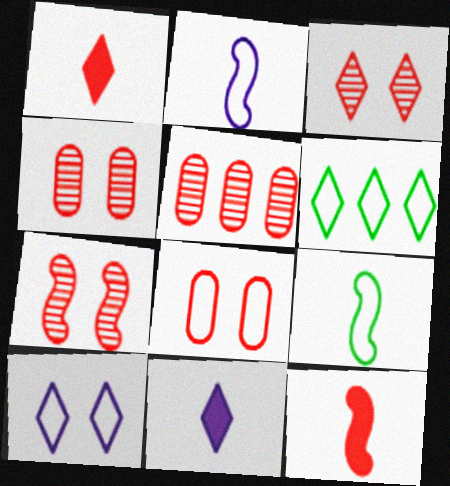[[2, 6, 8], 
[3, 4, 7], 
[3, 6, 11]]